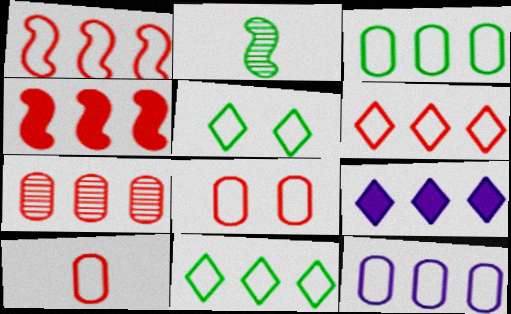[[1, 11, 12], 
[2, 8, 9], 
[4, 6, 7]]